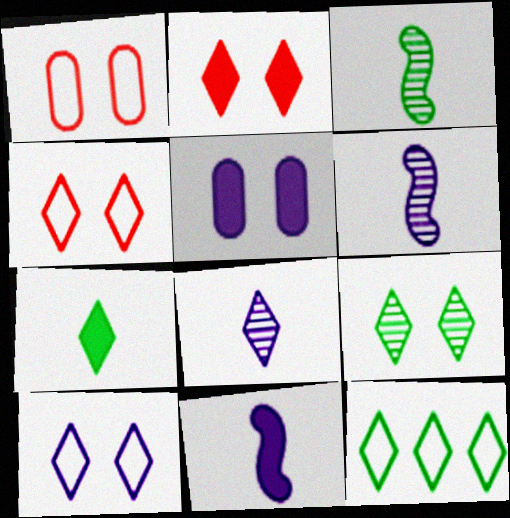[[2, 8, 12], 
[2, 9, 10], 
[7, 9, 12]]